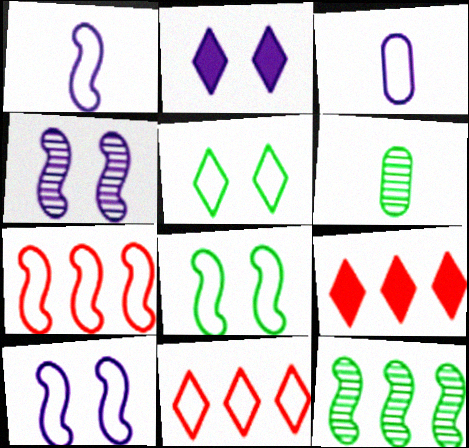[[1, 7, 8], 
[2, 6, 7], 
[3, 5, 7], 
[3, 8, 11], 
[6, 9, 10]]